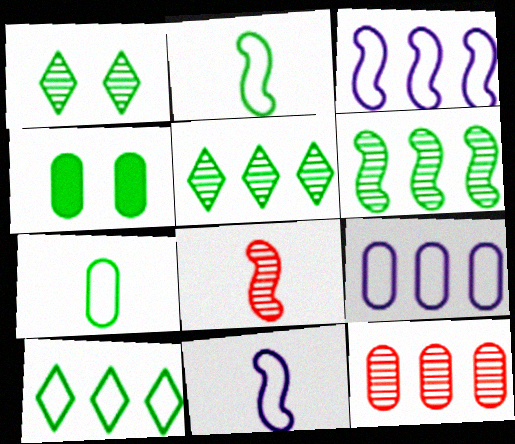[[2, 4, 5]]